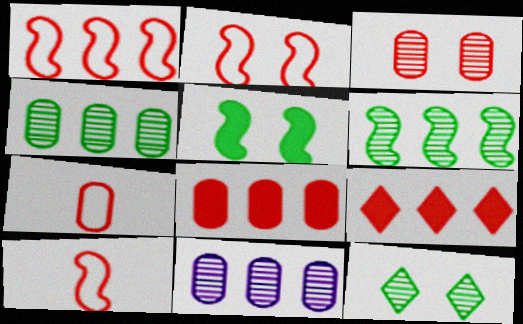[[1, 2, 10], 
[3, 7, 8], 
[3, 9, 10]]